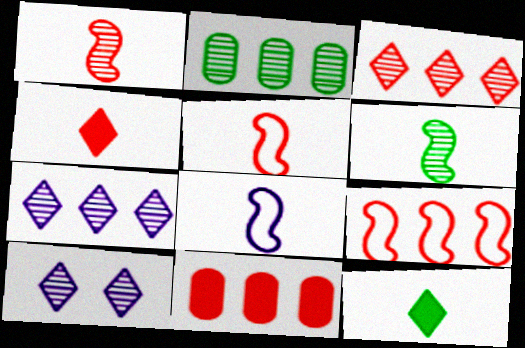[[1, 2, 10], 
[3, 9, 11]]